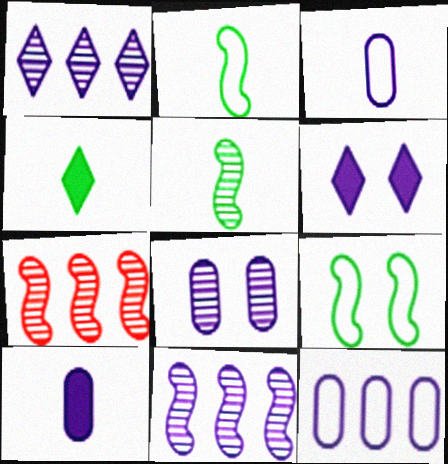[[3, 6, 11], 
[8, 10, 12]]